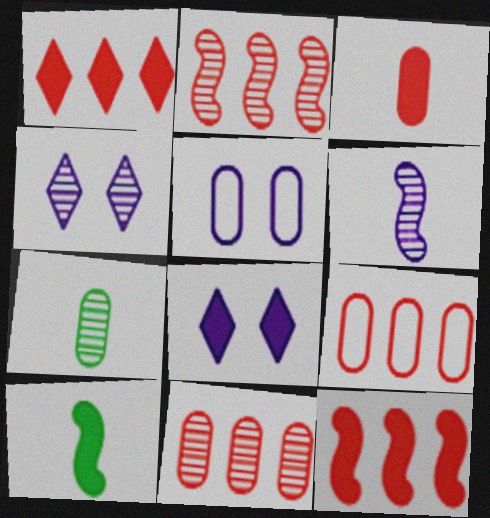[[1, 2, 9], 
[2, 4, 7], 
[4, 9, 10]]